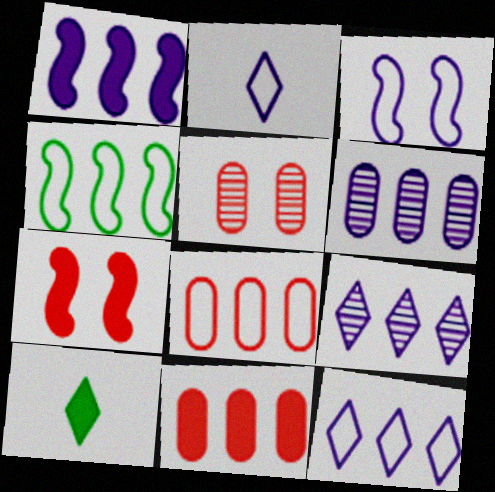[[1, 6, 12], 
[4, 8, 12], 
[4, 9, 11]]